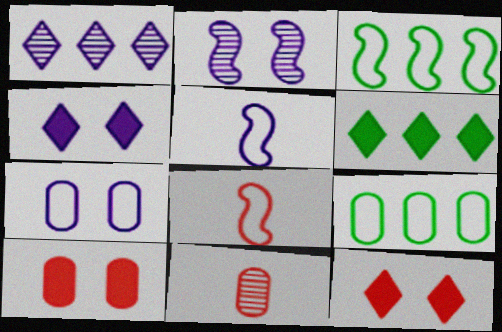[[2, 4, 7], 
[3, 4, 11]]